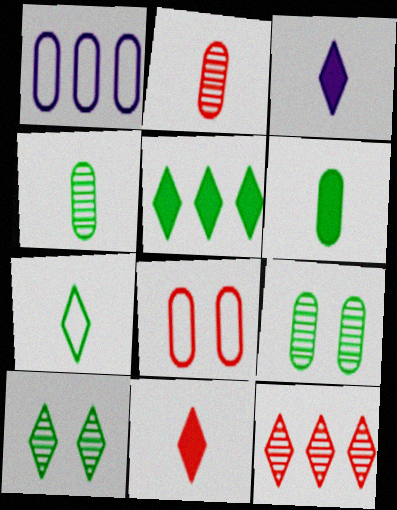[[5, 7, 10]]